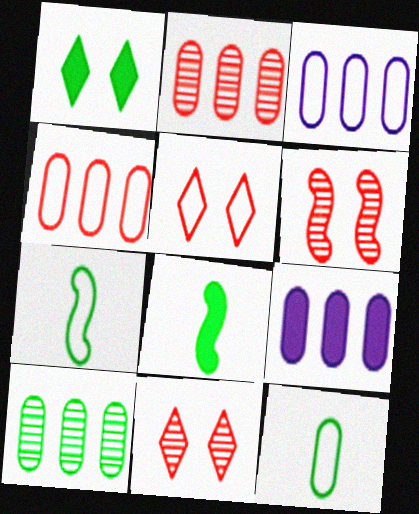[[1, 7, 10], 
[3, 5, 7], 
[3, 8, 11], 
[4, 9, 10], 
[7, 9, 11]]